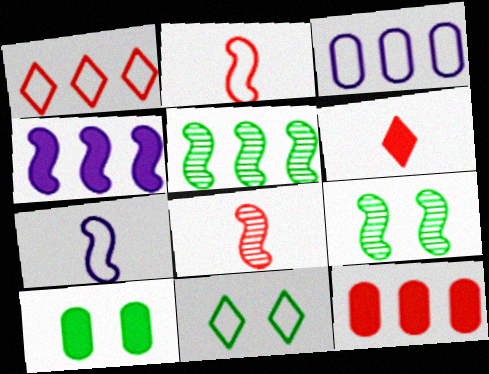[[2, 3, 11], 
[2, 4, 9], 
[3, 6, 9], 
[4, 6, 10], 
[9, 10, 11]]